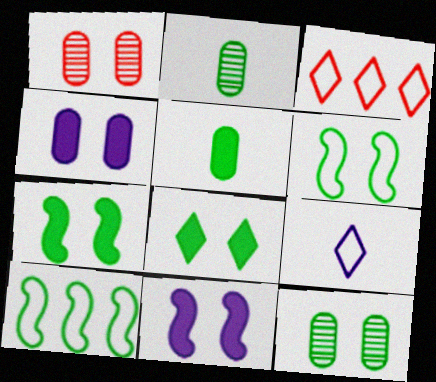[[2, 3, 11], 
[2, 8, 10], 
[6, 8, 12]]